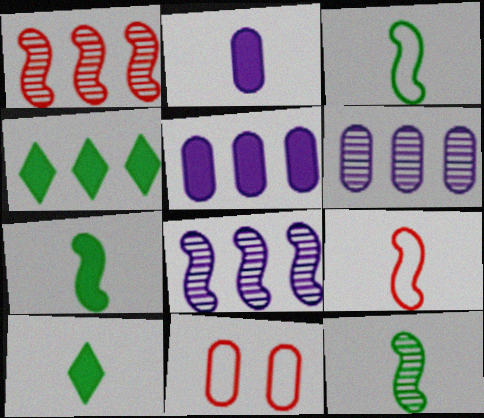[[3, 7, 12], 
[8, 10, 11]]